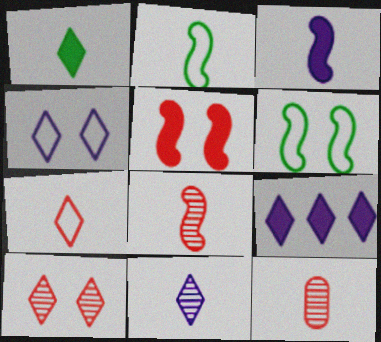[[1, 7, 11], 
[2, 3, 8], 
[4, 9, 11], 
[6, 9, 12]]